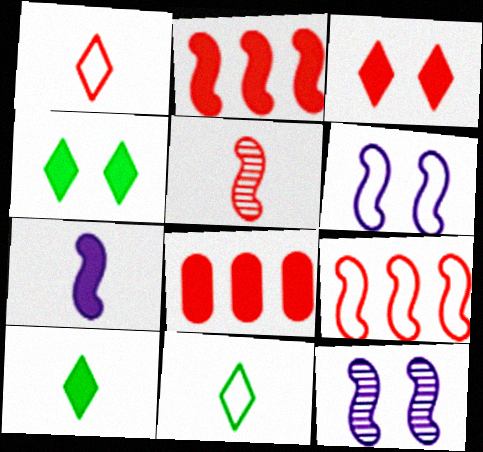[[4, 7, 8], 
[8, 11, 12]]